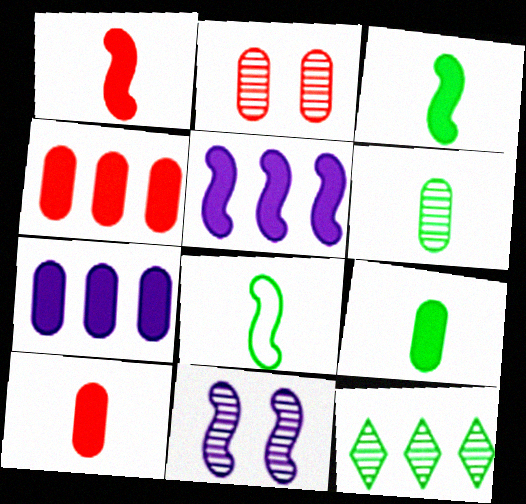[]